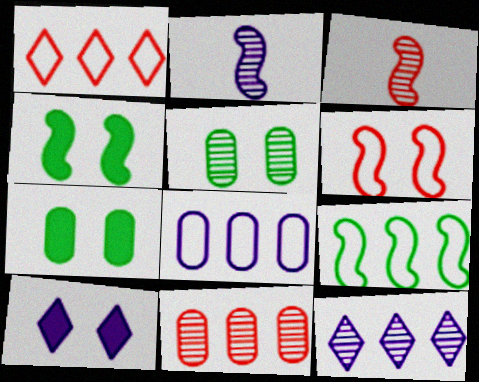[[1, 2, 7], 
[1, 8, 9], 
[2, 8, 10], 
[3, 5, 12], 
[5, 6, 10]]